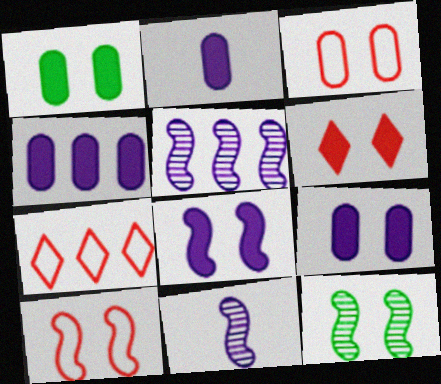[[1, 6, 8], 
[1, 7, 11], 
[2, 4, 9], 
[2, 7, 12], 
[8, 10, 12]]